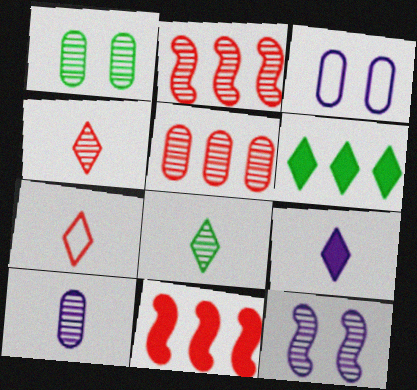[[1, 5, 10], 
[3, 8, 11], 
[5, 8, 12], 
[7, 8, 9]]